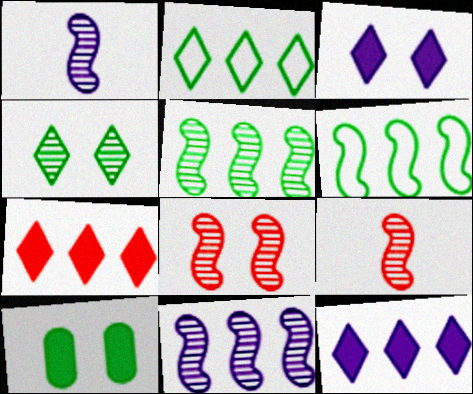[[1, 5, 8]]